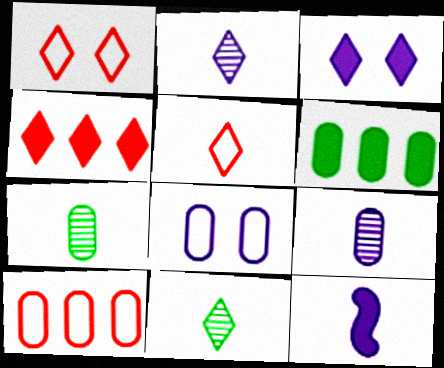[[5, 7, 12]]